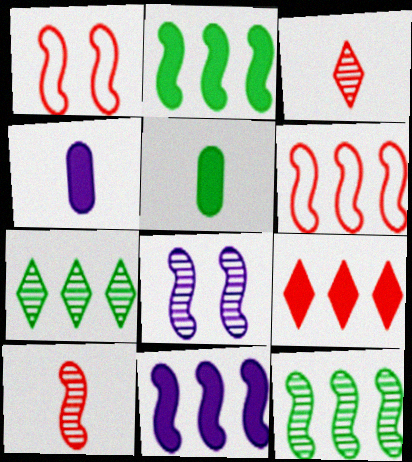[[1, 4, 7], 
[6, 11, 12], 
[8, 10, 12]]